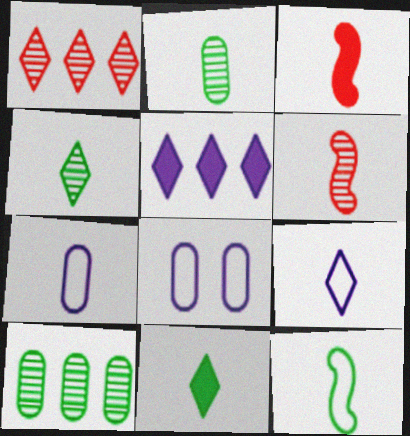[[2, 3, 9], 
[2, 11, 12], 
[3, 4, 7], 
[6, 7, 11]]